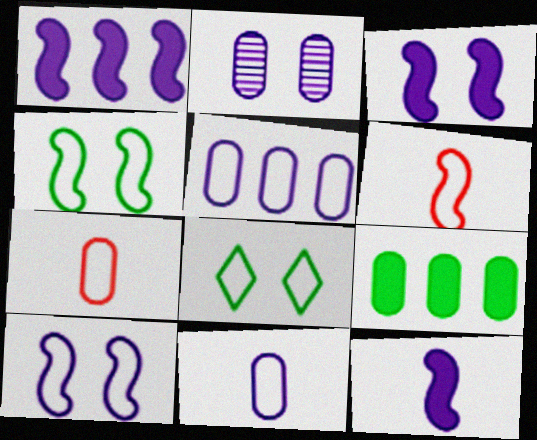[[1, 3, 12], 
[2, 7, 9], 
[5, 6, 8]]